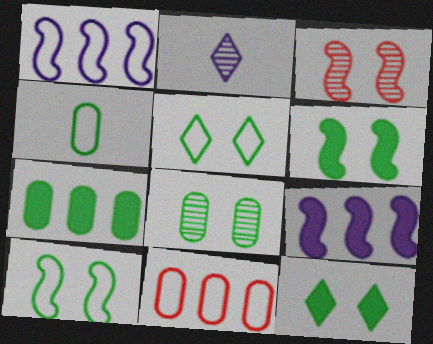[[2, 6, 11], 
[4, 7, 8], 
[5, 6, 8], 
[8, 10, 12]]